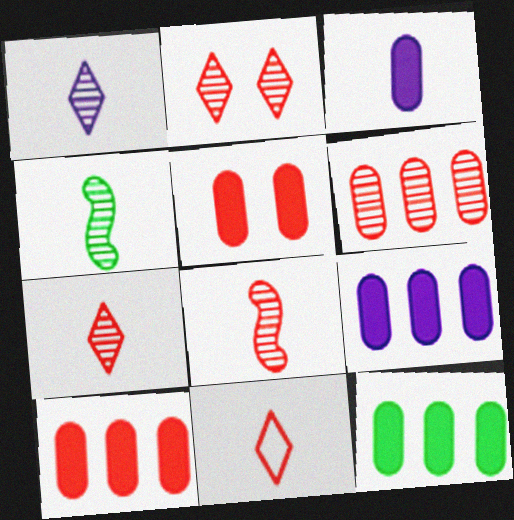[[2, 6, 8], 
[3, 4, 11], 
[3, 5, 12], 
[9, 10, 12]]